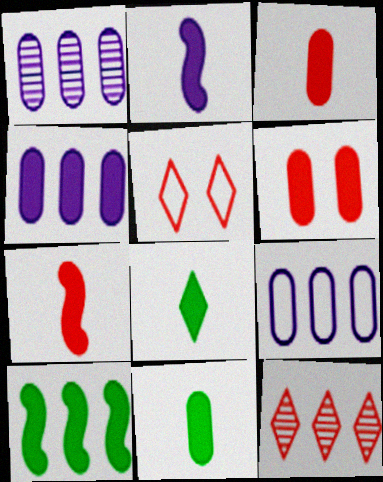[[1, 4, 9], 
[2, 3, 8], 
[4, 6, 11], 
[9, 10, 12]]